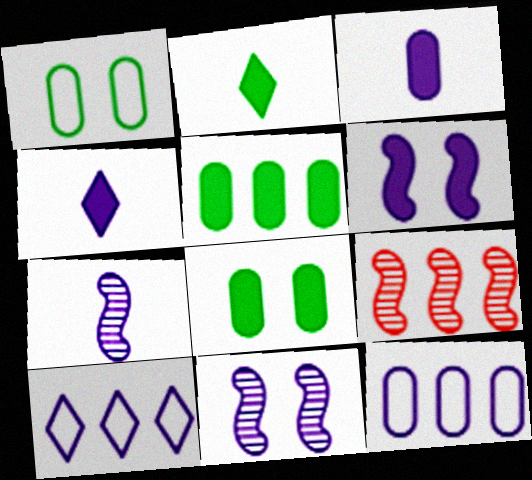[[1, 4, 9], 
[3, 10, 11], 
[4, 11, 12], 
[5, 9, 10]]